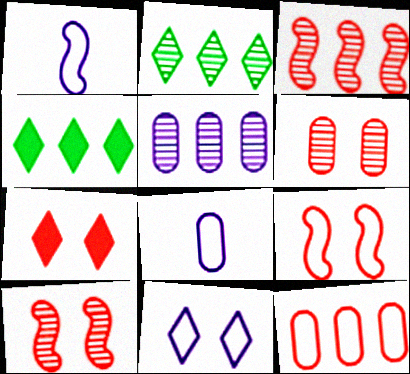[[1, 4, 6], 
[2, 3, 5], 
[4, 8, 10], 
[6, 7, 9]]